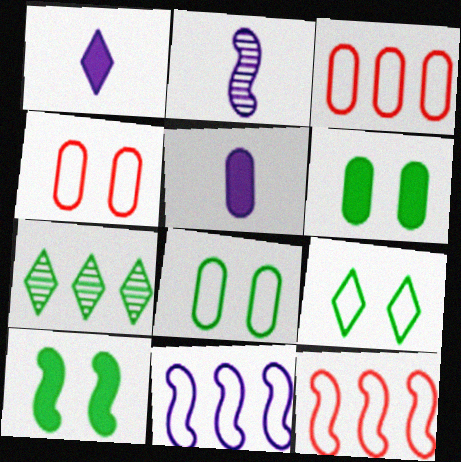[[2, 10, 12]]